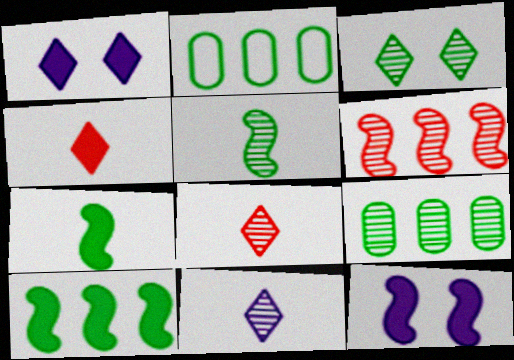[[2, 3, 7], 
[2, 8, 12], 
[3, 5, 9]]